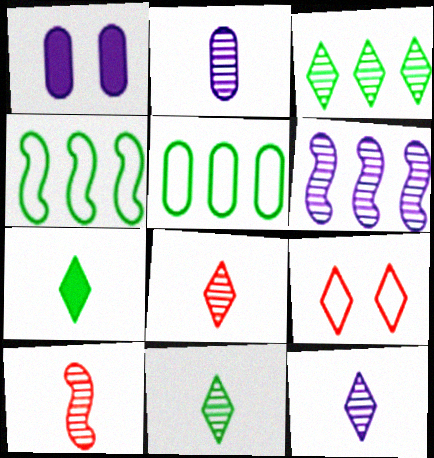[[1, 4, 8], 
[2, 10, 11], 
[8, 11, 12]]